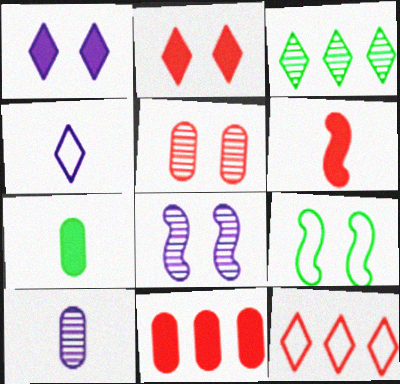[[1, 5, 9], 
[2, 3, 4], 
[2, 6, 11], 
[3, 7, 9], 
[5, 6, 12], 
[7, 8, 12]]